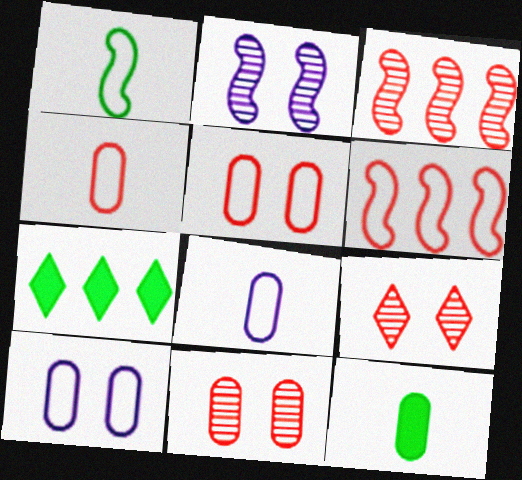[[2, 4, 7]]